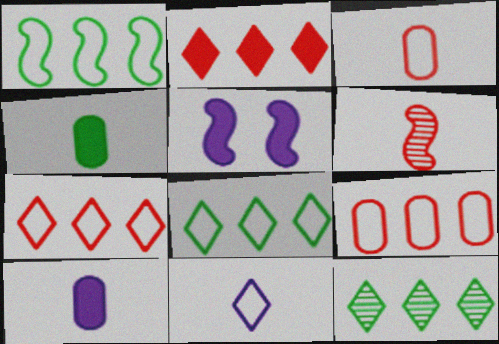[[1, 5, 6], 
[2, 4, 5], 
[3, 5, 12], 
[4, 6, 11]]